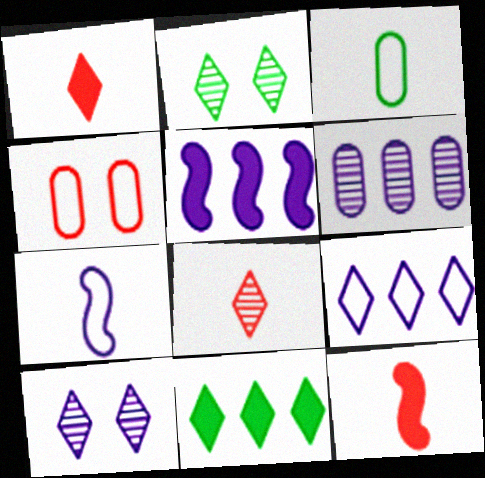[[1, 2, 9], 
[5, 6, 9]]